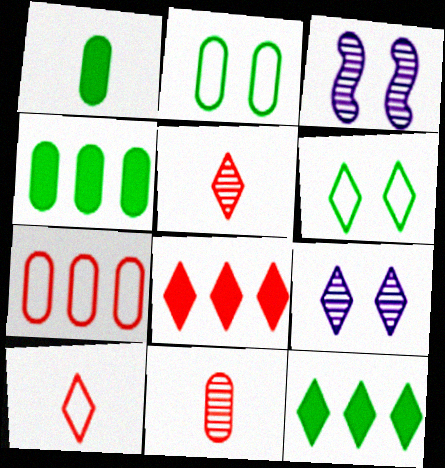[[3, 4, 10], 
[9, 10, 12]]